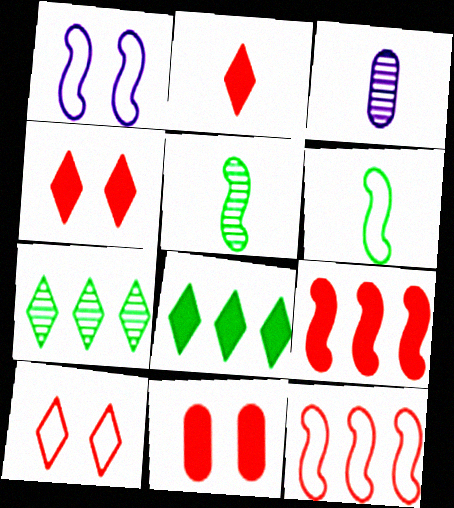[[1, 5, 9], 
[1, 6, 12], 
[2, 3, 6], 
[2, 9, 11]]